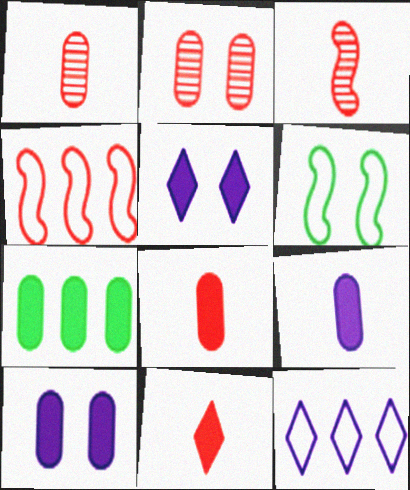[[2, 4, 11], 
[2, 5, 6], 
[7, 8, 10]]